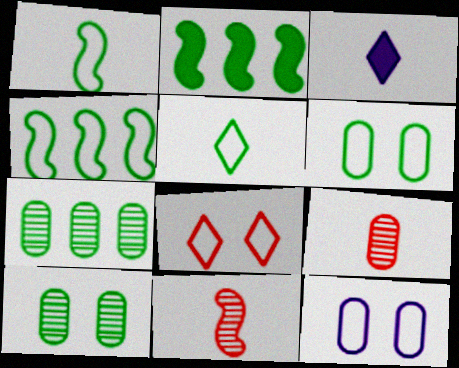[[1, 3, 9], 
[2, 5, 10], 
[4, 5, 6]]